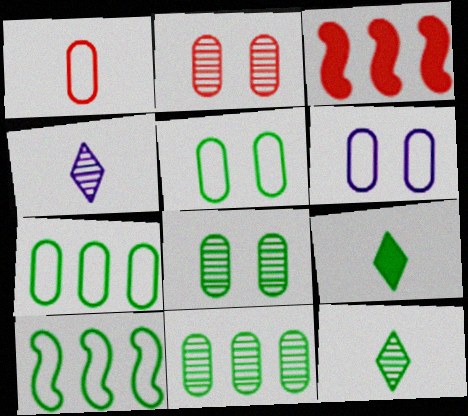[[1, 6, 7], 
[3, 4, 5], 
[3, 6, 12], 
[8, 9, 10]]